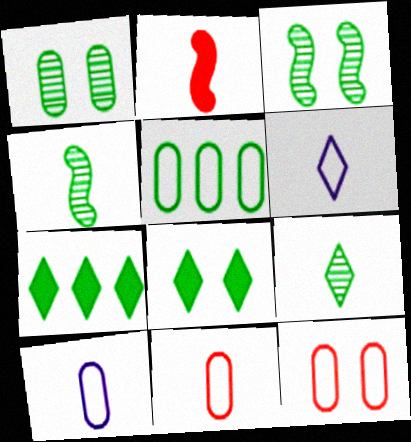[[2, 9, 10], 
[4, 5, 8], 
[5, 10, 12]]